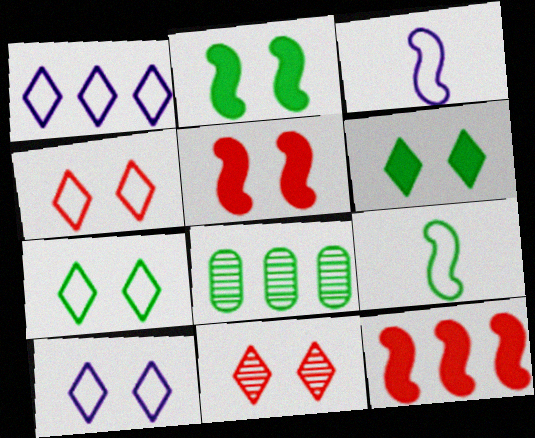[[1, 8, 12], 
[4, 7, 10], 
[6, 8, 9], 
[6, 10, 11]]